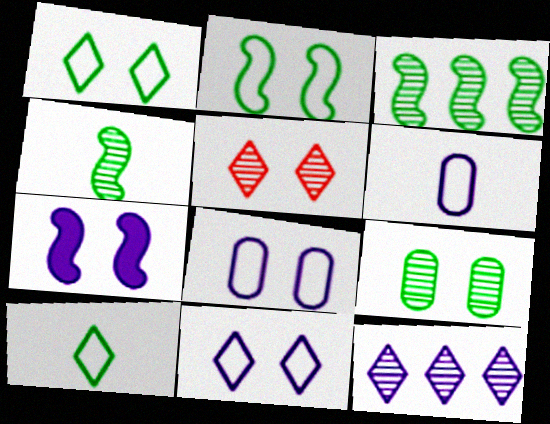[[6, 7, 12]]